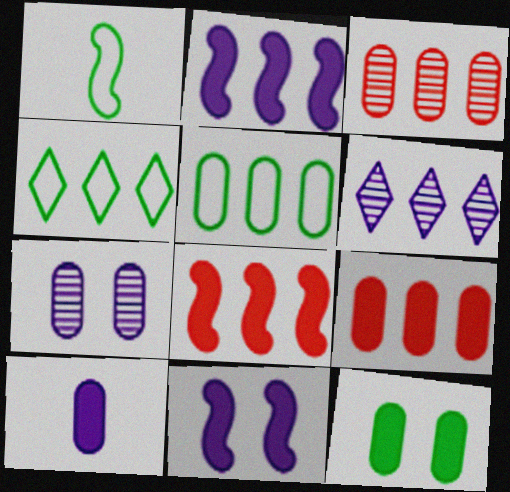[[2, 3, 4], 
[5, 6, 8], 
[9, 10, 12]]